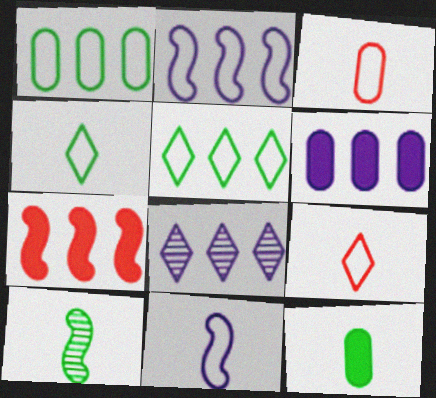[[1, 7, 8], 
[2, 6, 8], 
[3, 4, 11], 
[4, 10, 12]]